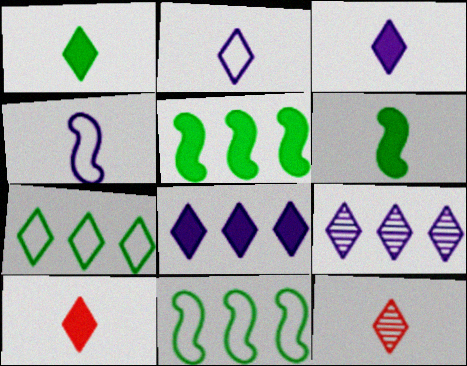[[1, 2, 12], 
[1, 3, 10]]